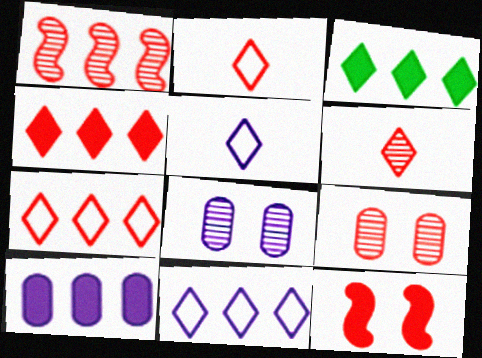[[1, 6, 9]]